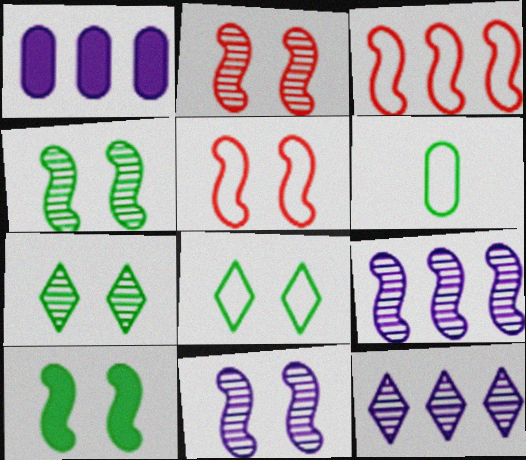[[2, 4, 11], 
[5, 10, 11]]